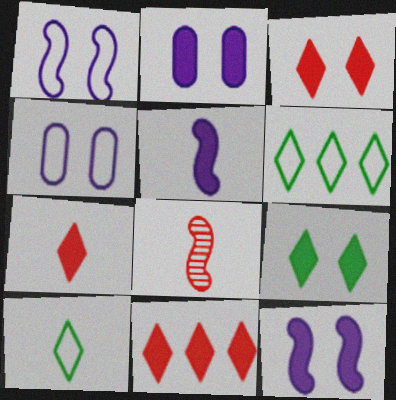[[2, 6, 8], 
[3, 7, 11]]